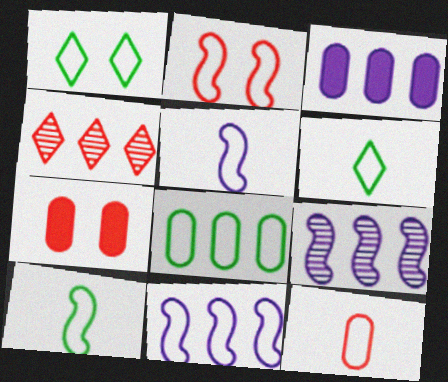[[1, 8, 10], 
[1, 11, 12], 
[2, 10, 11], 
[5, 6, 12], 
[6, 7, 9]]